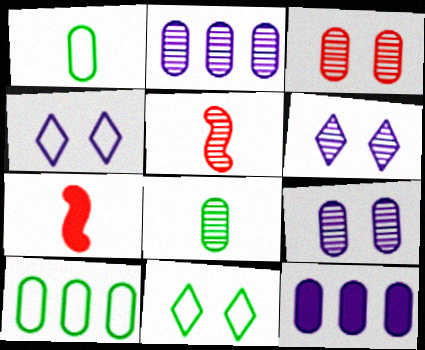[[1, 3, 12], 
[2, 3, 8], 
[2, 7, 11], 
[5, 11, 12], 
[6, 7, 10]]